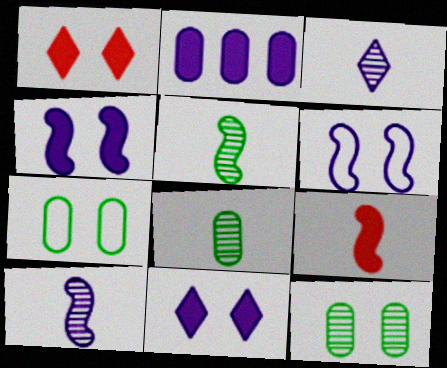[[1, 6, 12], 
[2, 3, 6]]